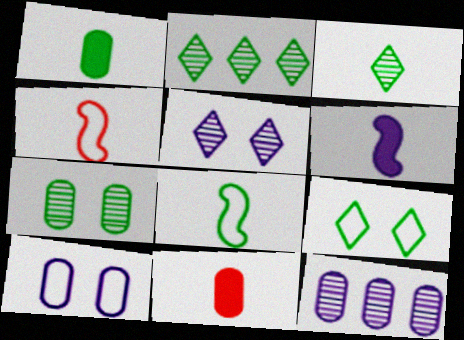[[1, 3, 8]]